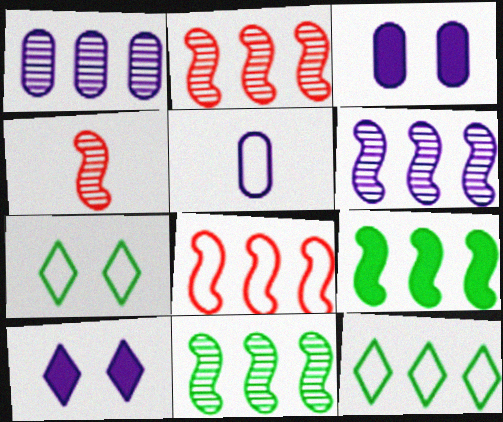[[1, 3, 5], 
[2, 6, 11], 
[3, 4, 12], 
[5, 6, 10], 
[5, 7, 8], 
[6, 8, 9]]